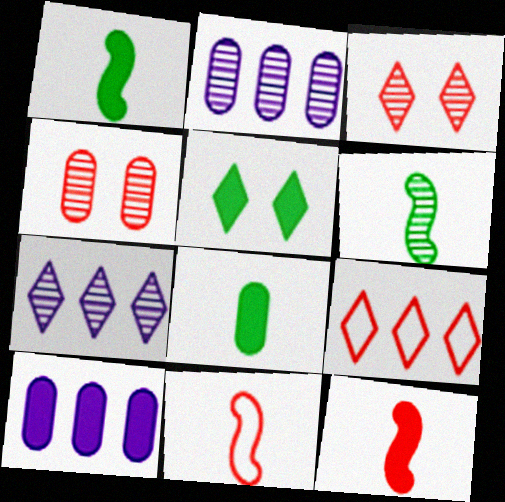[[2, 3, 6], 
[2, 5, 11], 
[4, 6, 7], 
[4, 9, 12], 
[5, 10, 12]]